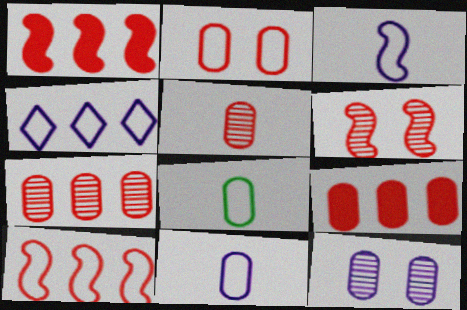[[2, 5, 9], 
[8, 9, 12]]